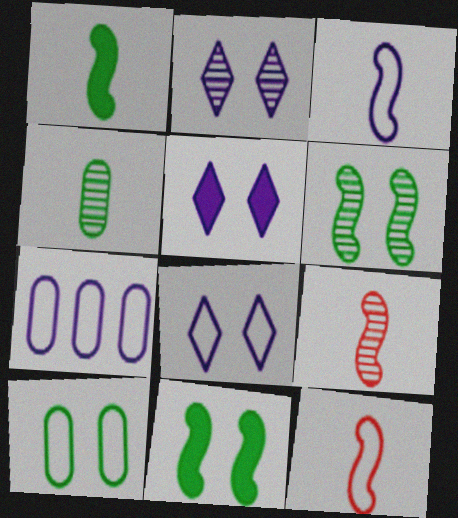[[1, 3, 9], 
[2, 5, 8], 
[3, 7, 8]]